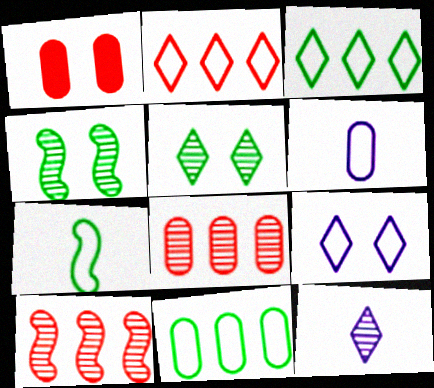[[1, 4, 9], 
[4, 8, 12]]